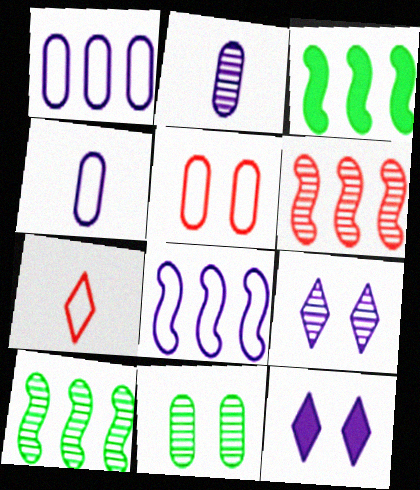[[2, 8, 12], 
[3, 6, 8]]